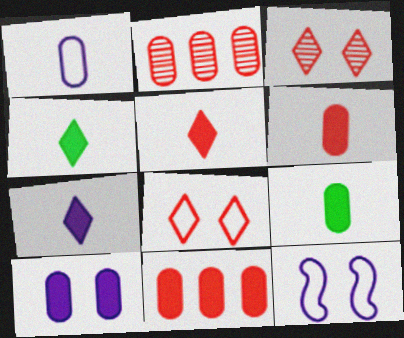[[2, 4, 12], 
[4, 5, 7], 
[9, 10, 11]]